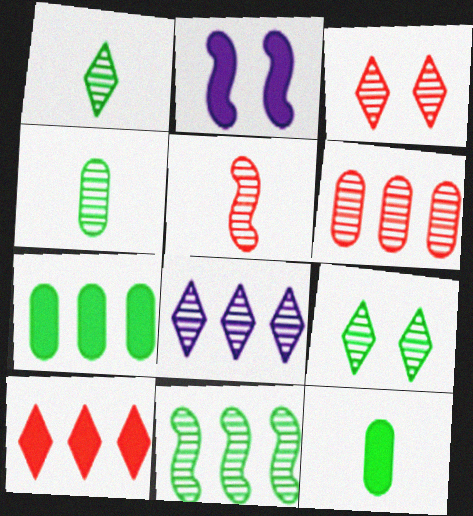[[1, 3, 8], 
[2, 10, 12], 
[3, 5, 6], 
[4, 9, 11], 
[6, 8, 11]]